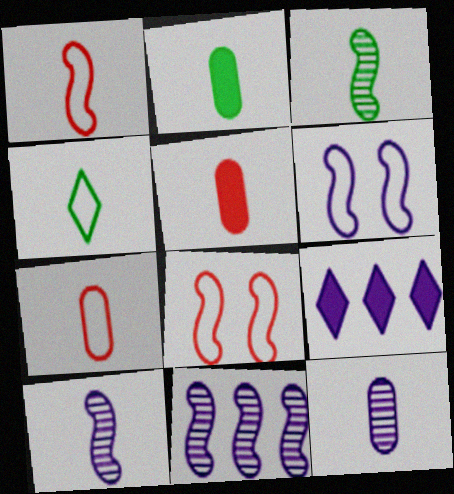[[2, 3, 4], 
[2, 7, 12], 
[4, 5, 10], 
[6, 9, 12]]